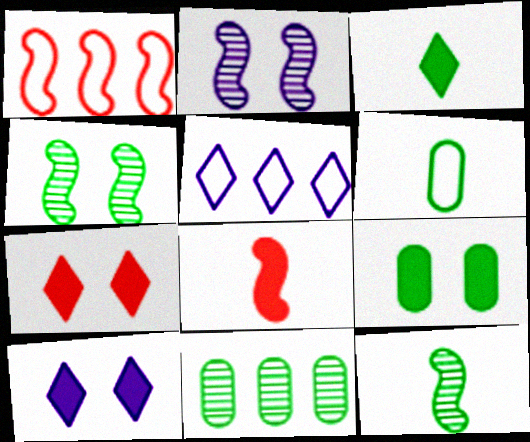[[3, 6, 12], 
[6, 9, 11]]